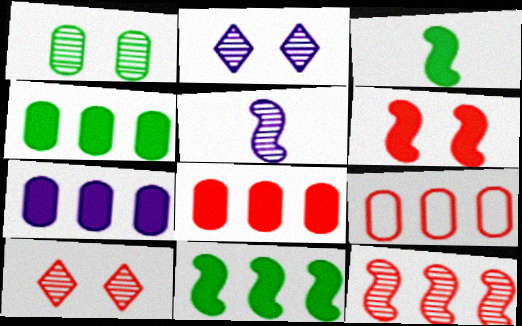[[2, 3, 9], 
[4, 7, 8]]